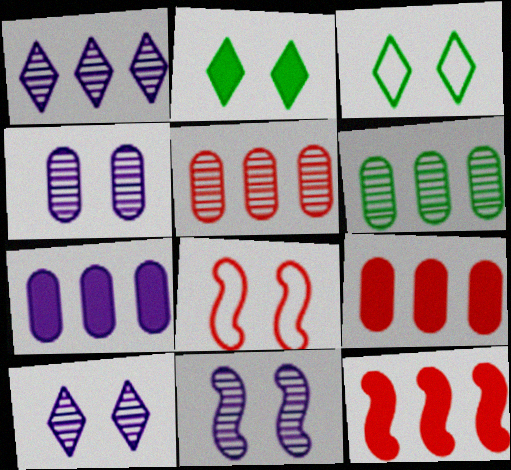[[2, 4, 8], 
[4, 10, 11]]